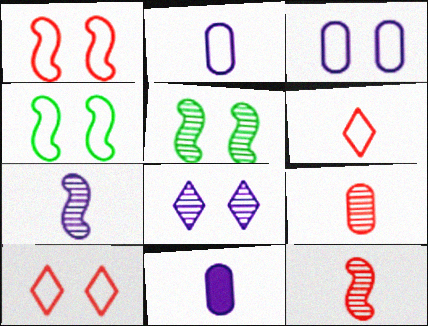[[3, 4, 10]]